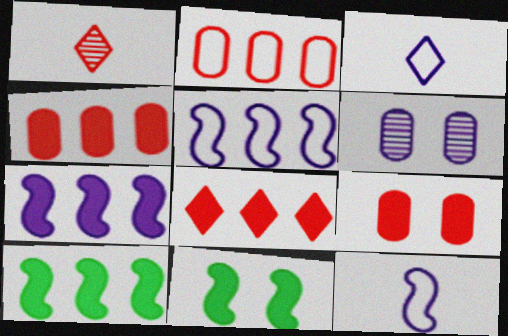[[3, 6, 7]]